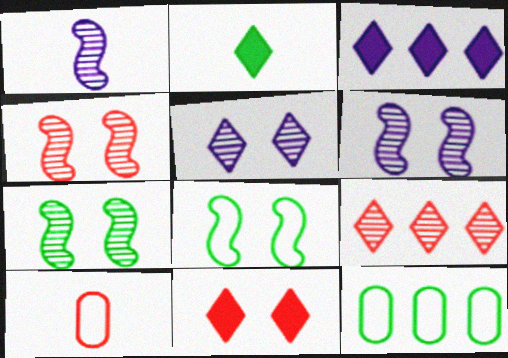[[1, 2, 10], 
[1, 11, 12], 
[2, 3, 11], 
[2, 7, 12], 
[3, 7, 10], 
[4, 6, 7]]